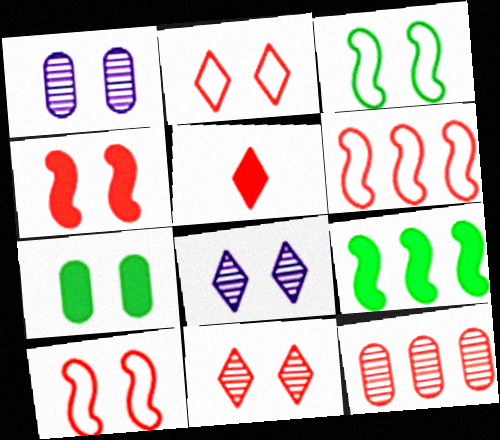[[5, 10, 12], 
[7, 8, 10]]